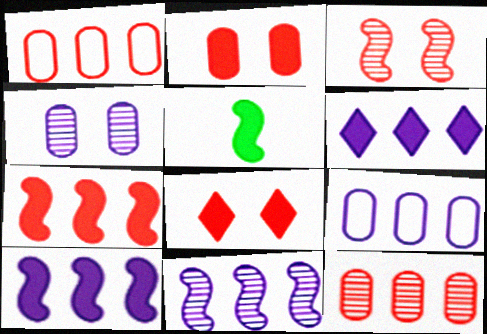[[2, 5, 6], 
[6, 9, 11]]